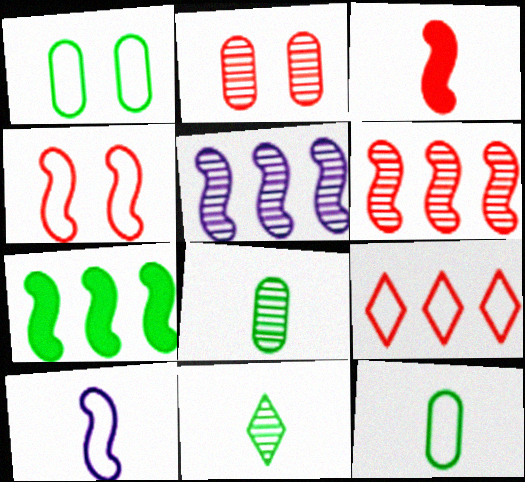[[1, 7, 11], 
[1, 9, 10], 
[2, 3, 9], 
[2, 5, 11], 
[3, 4, 6]]